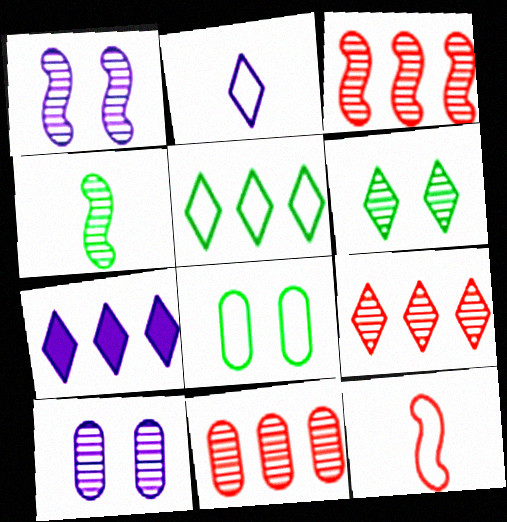[[1, 3, 4], 
[3, 9, 11], 
[4, 9, 10], 
[5, 7, 9]]